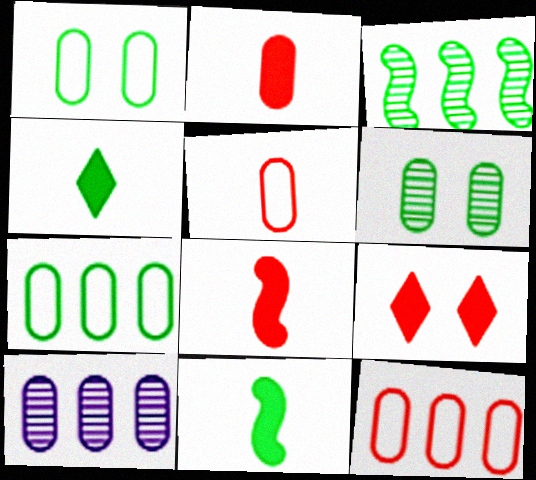[[1, 2, 10], 
[1, 3, 4]]